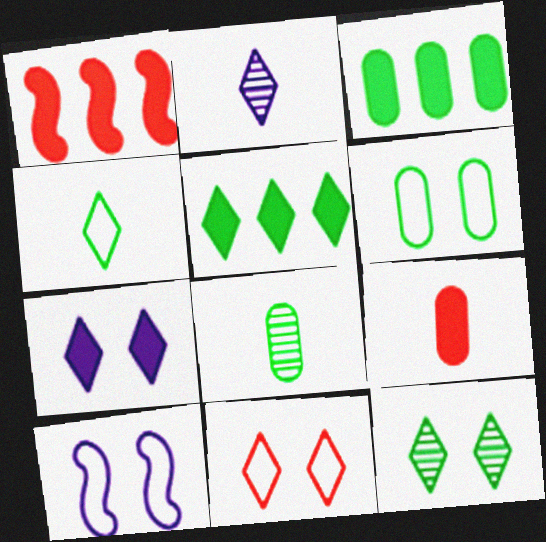[[1, 2, 6], 
[2, 5, 11], 
[3, 6, 8], 
[4, 5, 12], 
[6, 10, 11], 
[7, 11, 12]]